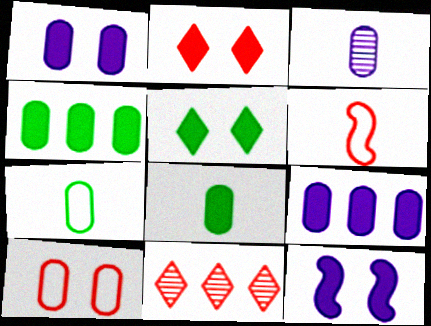[[3, 4, 10], 
[7, 11, 12]]